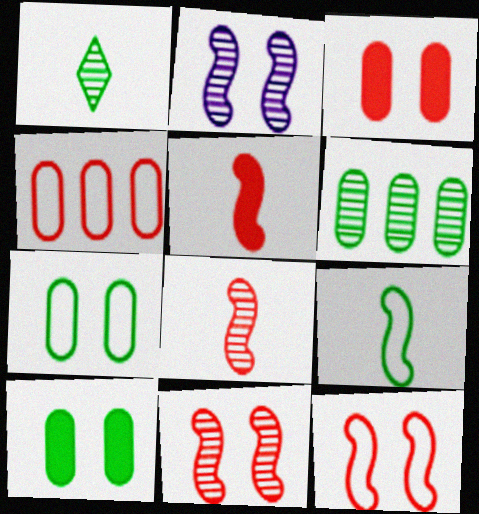[]